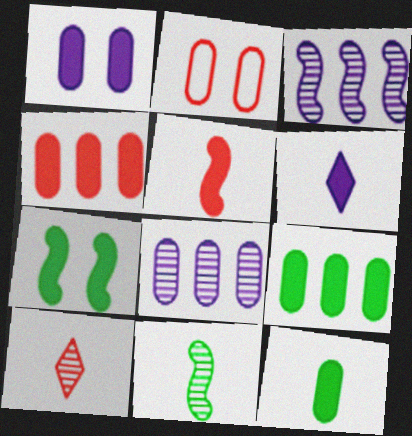[[1, 4, 12], 
[2, 8, 12], 
[4, 6, 7], 
[5, 6, 12]]